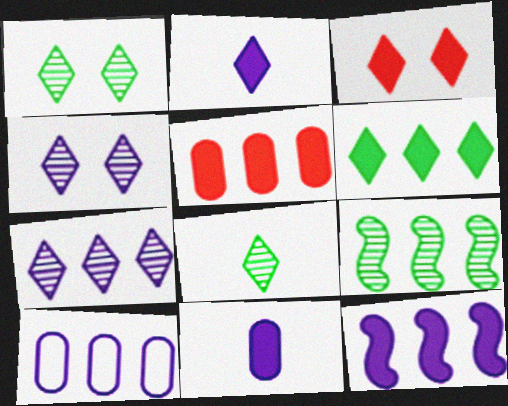[[2, 3, 6], 
[5, 6, 12], 
[7, 10, 12]]